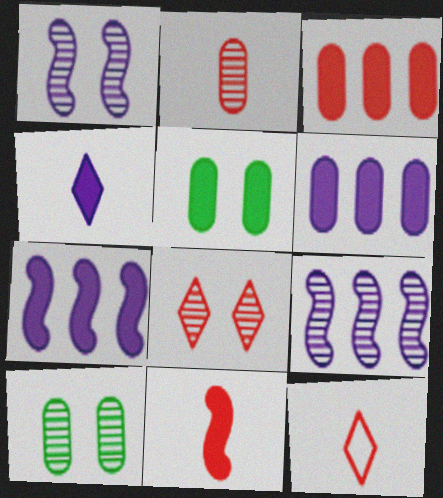[[1, 8, 10], 
[2, 11, 12], 
[5, 9, 12], 
[7, 10, 12]]